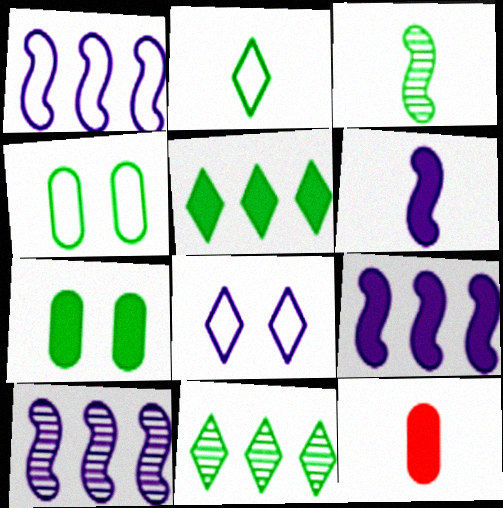[[1, 9, 10], 
[3, 4, 5]]